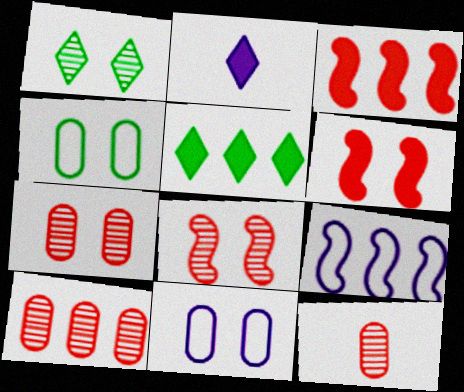[[1, 6, 11], 
[5, 9, 10], 
[7, 10, 12]]